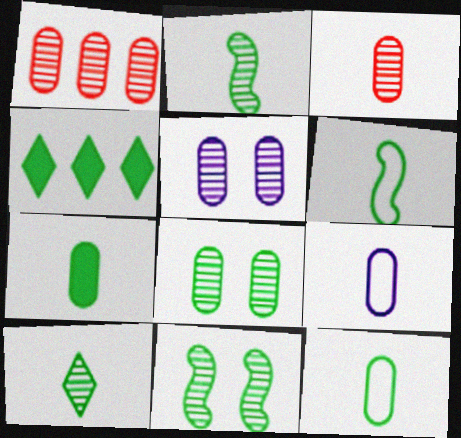[[3, 7, 9], 
[4, 6, 8], 
[4, 11, 12], 
[6, 7, 10]]